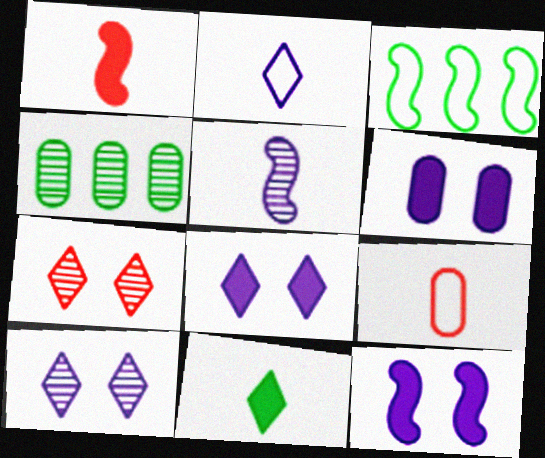[[4, 5, 7], 
[4, 6, 9], 
[5, 9, 11], 
[6, 8, 12]]